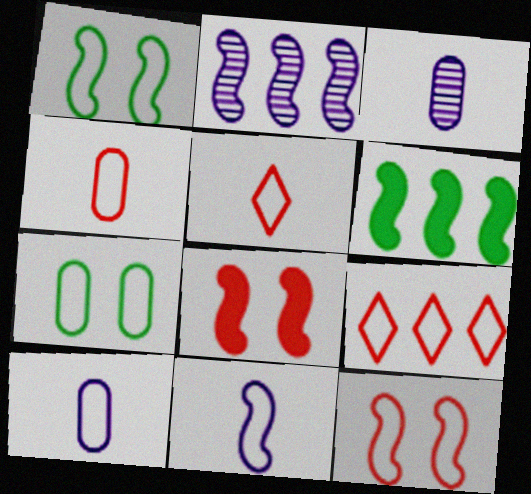[[1, 9, 10], 
[4, 9, 12], 
[7, 9, 11]]